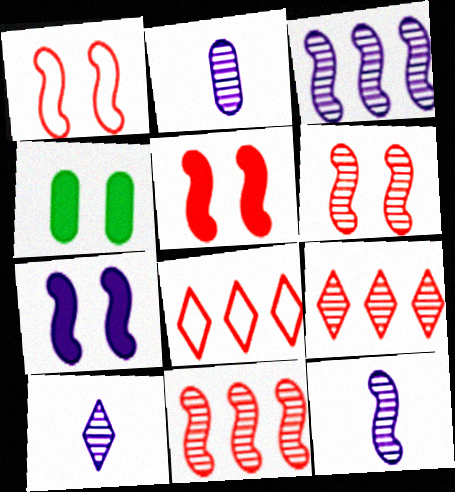[[1, 5, 6], 
[2, 10, 12], 
[4, 8, 12]]